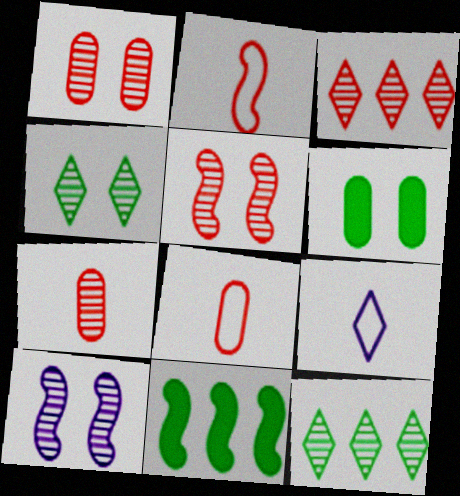[[1, 4, 10], 
[1, 9, 11], 
[2, 10, 11], 
[3, 5, 7], 
[7, 10, 12]]